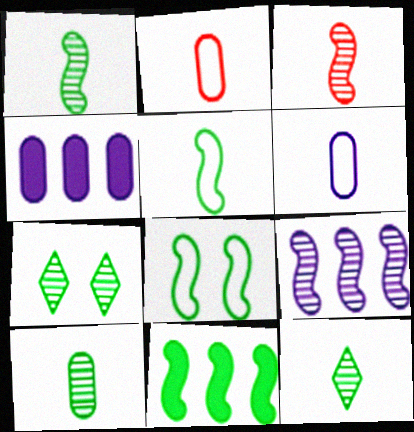[[1, 8, 11], 
[1, 10, 12]]